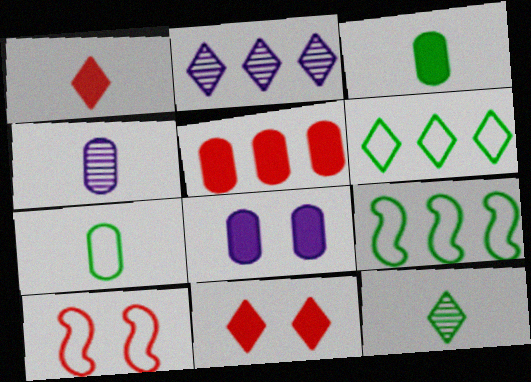[[2, 3, 10], 
[2, 5, 9], 
[3, 5, 8], 
[4, 9, 11]]